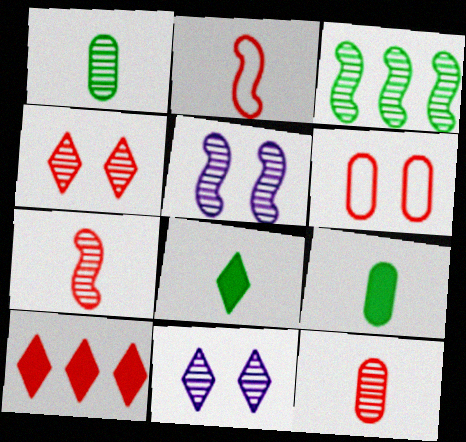[[3, 5, 7], 
[3, 11, 12], 
[6, 7, 10]]